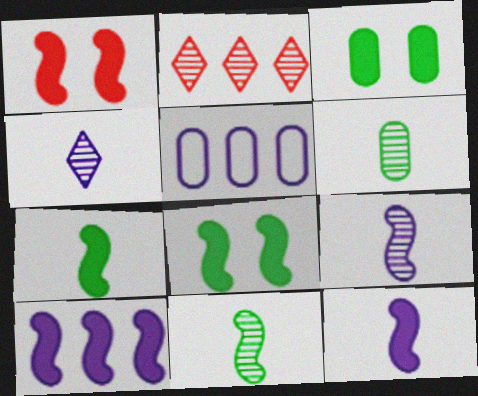[[1, 7, 10]]